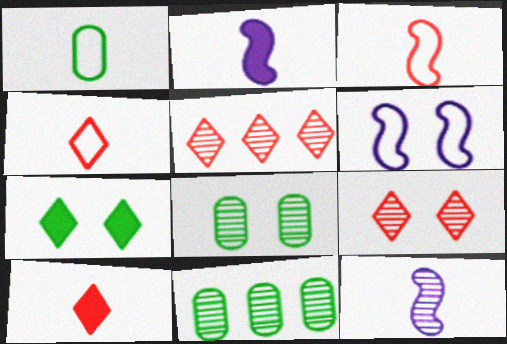[[1, 10, 12], 
[5, 8, 12], 
[6, 10, 11], 
[9, 11, 12]]